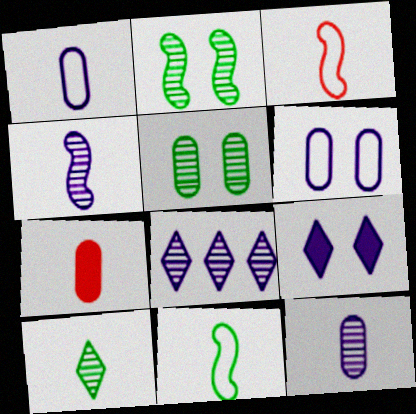[]